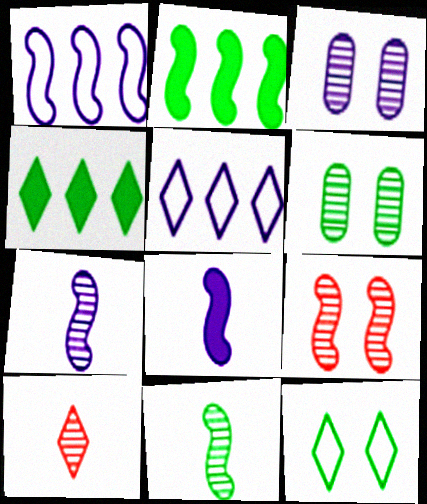[[3, 5, 8]]